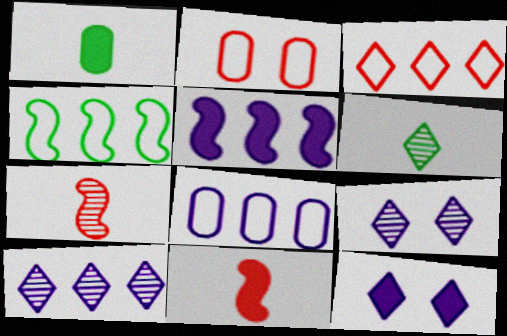[[2, 5, 6], 
[3, 4, 8], 
[3, 6, 12], 
[5, 8, 10]]